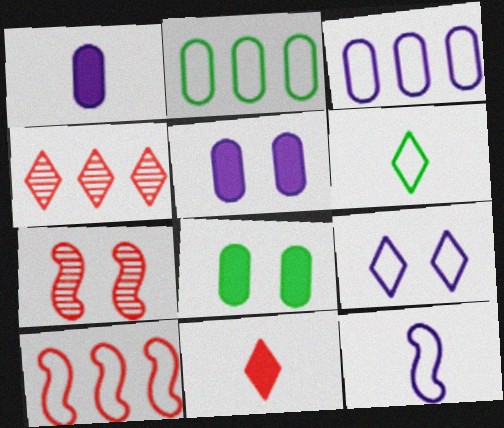[[3, 9, 12], 
[4, 8, 12], 
[7, 8, 9]]